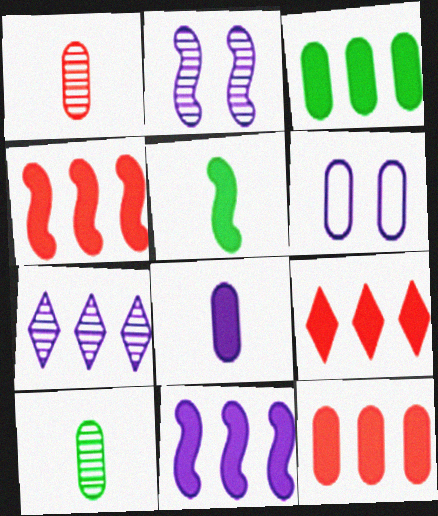[[1, 3, 6], 
[3, 9, 11], 
[4, 9, 12], 
[6, 10, 12]]